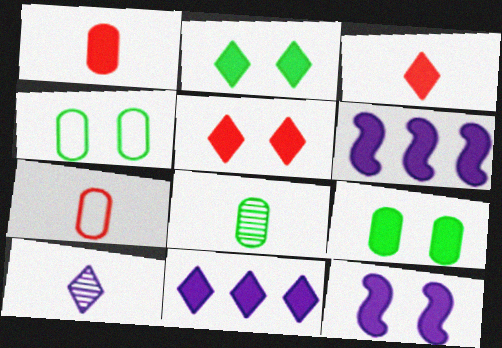[[1, 2, 6], 
[2, 3, 11], 
[3, 6, 9], 
[5, 9, 12]]